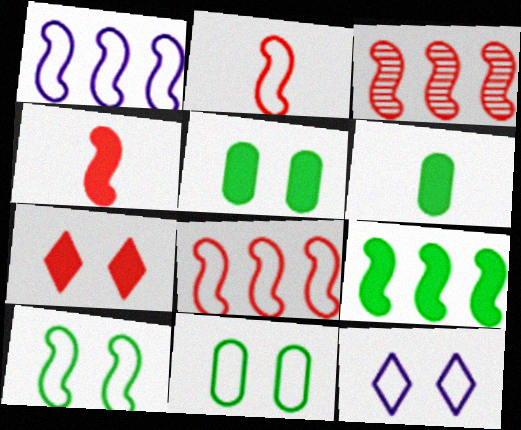[[1, 2, 10], 
[1, 3, 9], 
[3, 6, 12]]